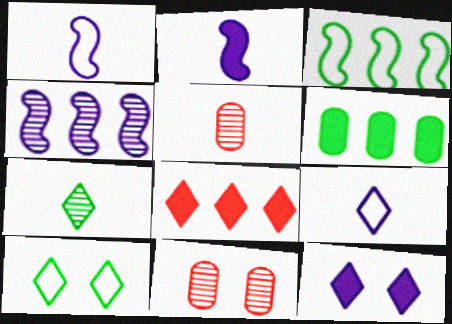[[3, 5, 12], 
[4, 7, 11]]